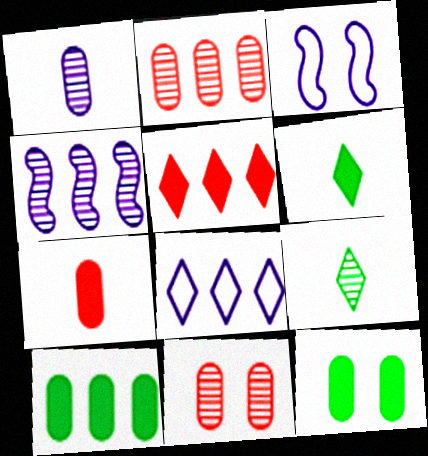[[2, 3, 6], 
[4, 9, 11]]